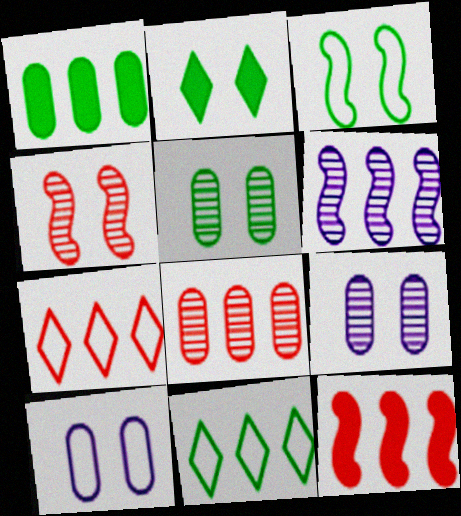[[1, 6, 7], 
[2, 3, 5], 
[2, 4, 10], 
[7, 8, 12]]